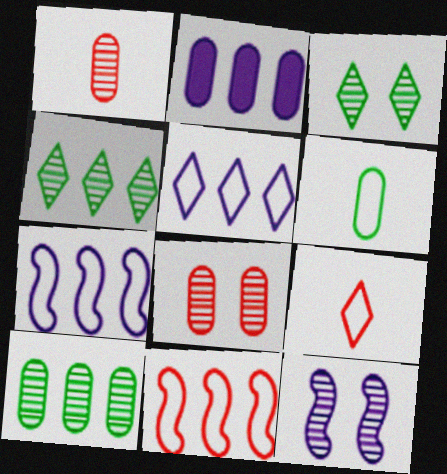[[1, 4, 12], 
[2, 4, 11], 
[2, 6, 8], 
[3, 8, 12]]